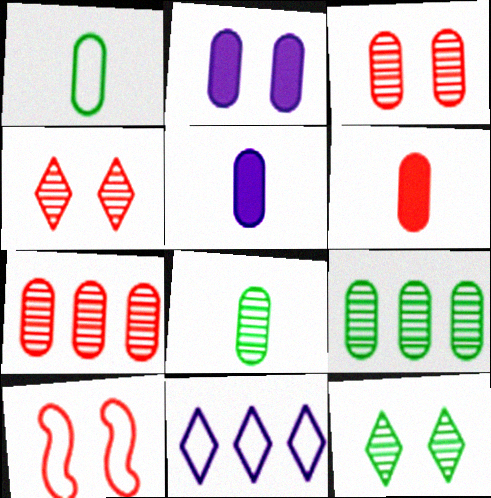[[1, 2, 7], 
[1, 10, 11], 
[2, 10, 12]]